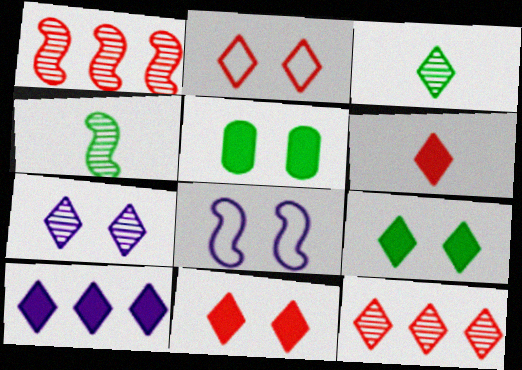[[2, 3, 10], 
[2, 6, 12], 
[2, 7, 9], 
[3, 7, 12], 
[6, 9, 10]]